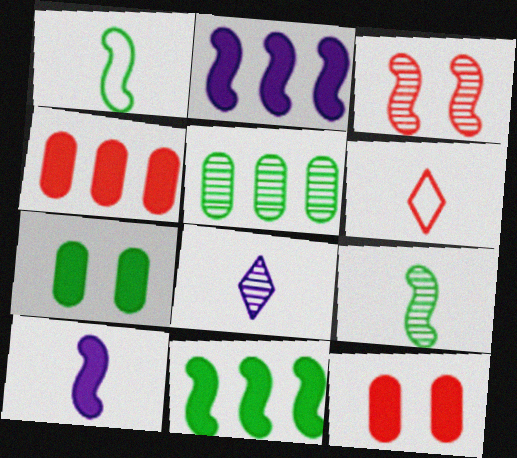[[1, 2, 3], 
[3, 4, 6], 
[3, 5, 8]]